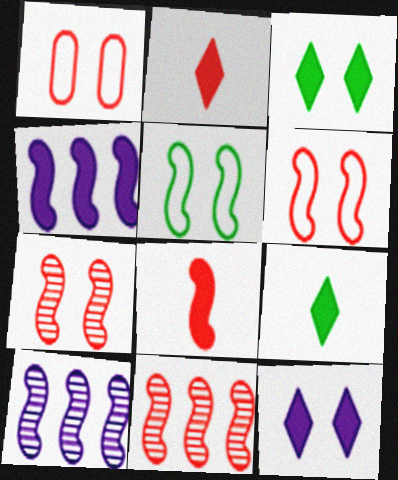[[1, 2, 11], 
[1, 9, 10], 
[5, 8, 10], 
[6, 8, 11]]